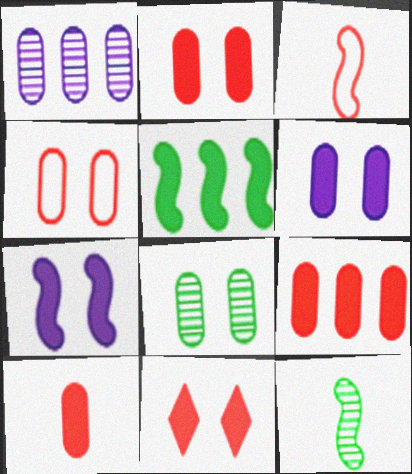[[2, 9, 10], 
[4, 6, 8]]